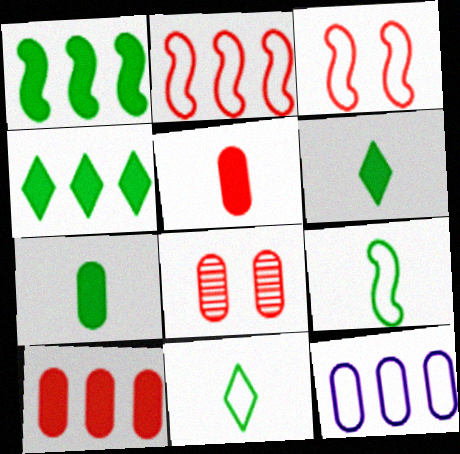[[3, 11, 12], 
[7, 8, 12]]